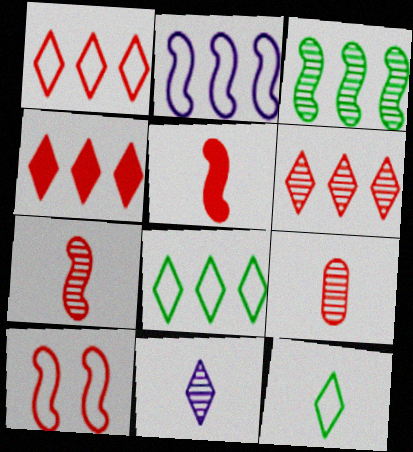[[1, 4, 6], 
[4, 9, 10]]